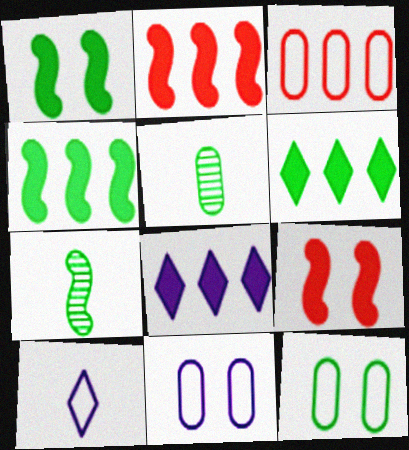[[6, 7, 12]]